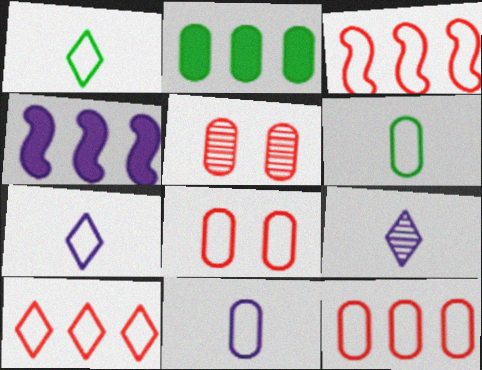[[1, 4, 5], 
[2, 5, 11], 
[3, 10, 12]]